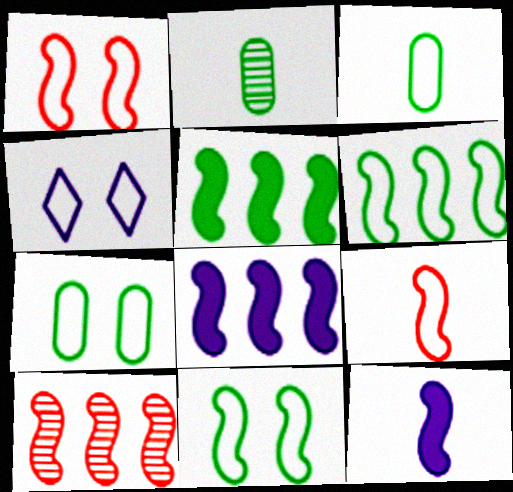[[1, 4, 7], 
[6, 8, 10], 
[10, 11, 12]]